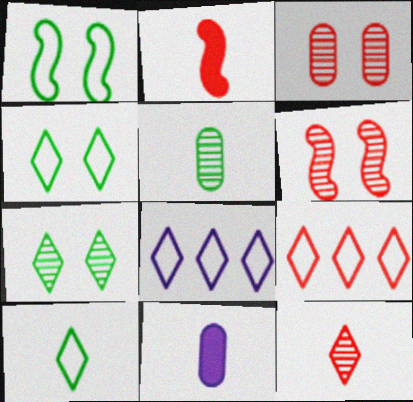[[2, 3, 9]]